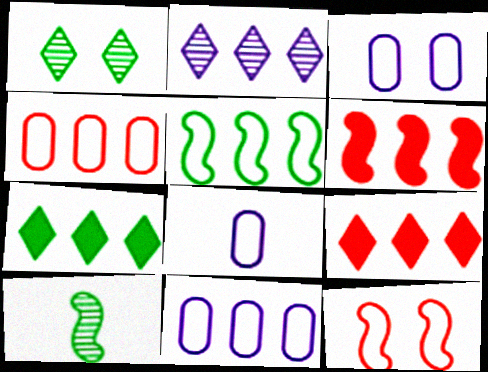[[1, 6, 8], 
[3, 8, 11], 
[3, 9, 10]]